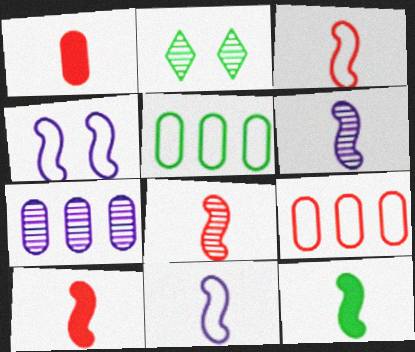[[2, 5, 12], 
[2, 7, 8], 
[3, 6, 12], 
[3, 8, 10], 
[8, 11, 12]]